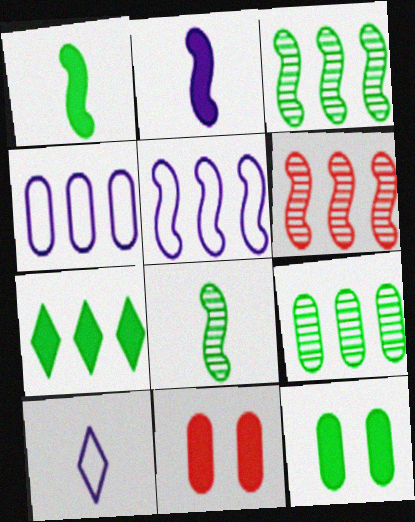[[1, 7, 12], 
[2, 7, 11], 
[3, 10, 11], 
[4, 6, 7], 
[6, 10, 12]]